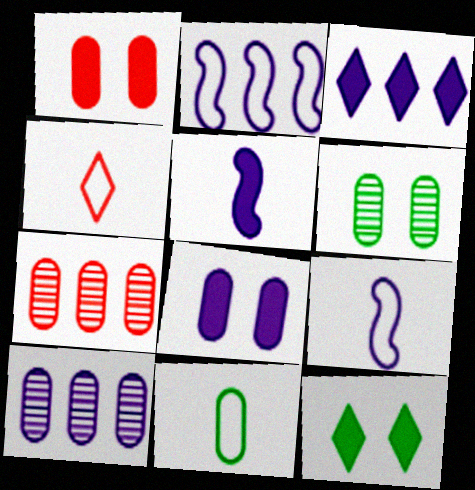[[1, 10, 11], 
[2, 3, 10], 
[3, 5, 8], 
[4, 9, 11], 
[7, 8, 11], 
[7, 9, 12]]